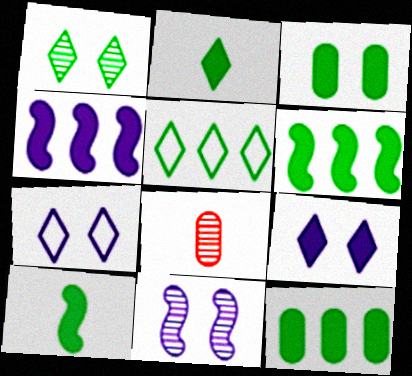[[1, 2, 5], 
[2, 3, 6], 
[6, 7, 8]]